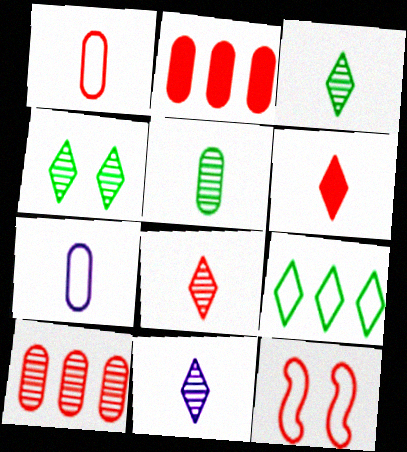[[2, 8, 12], 
[3, 8, 11], 
[6, 10, 12], 
[7, 9, 12]]